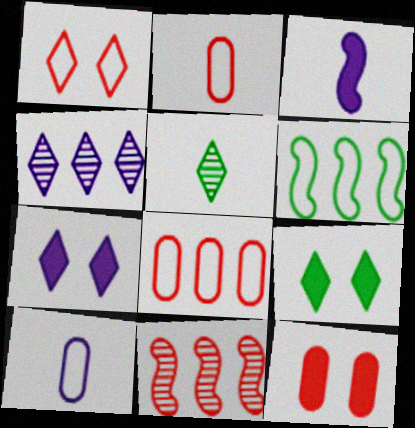[[1, 6, 10], 
[2, 3, 5], 
[9, 10, 11]]